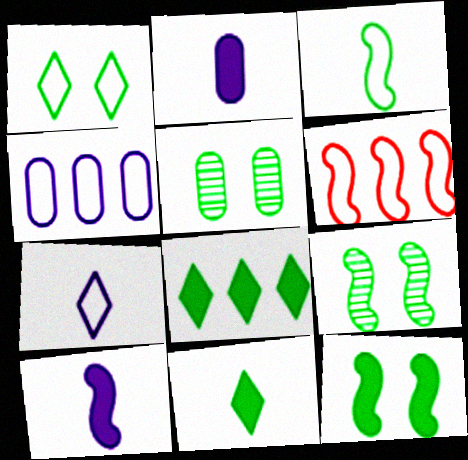[[1, 5, 12], 
[3, 5, 8], 
[6, 9, 10]]